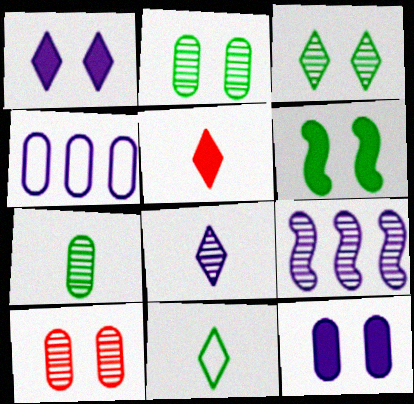[[5, 8, 11]]